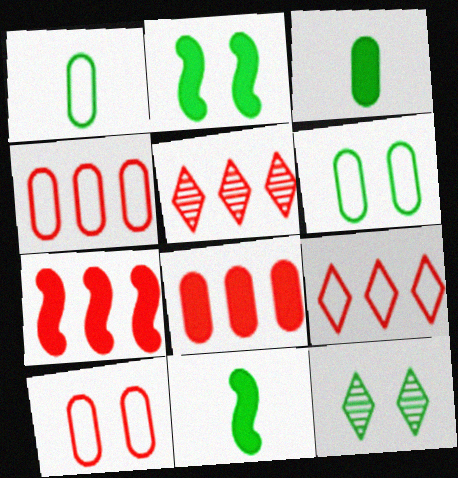[[2, 6, 12], 
[4, 5, 7]]